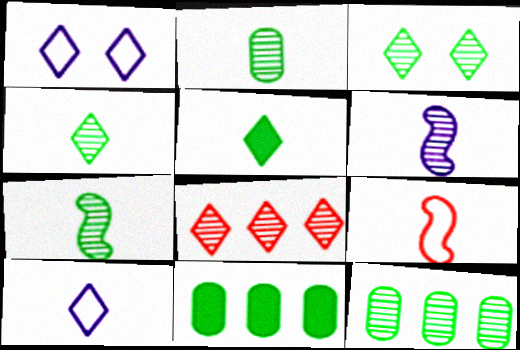[[1, 5, 8], 
[2, 4, 7], 
[3, 7, 12]]